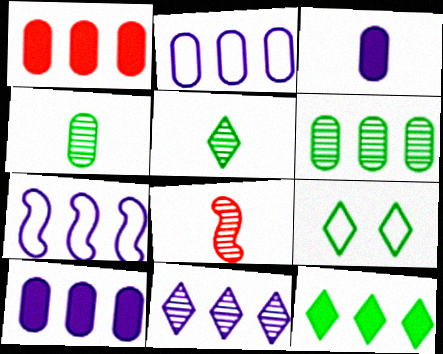[[1, 2, 6], 
[5, 9, 12], 
[7, 10, 11], 
[8, 9, 10]]